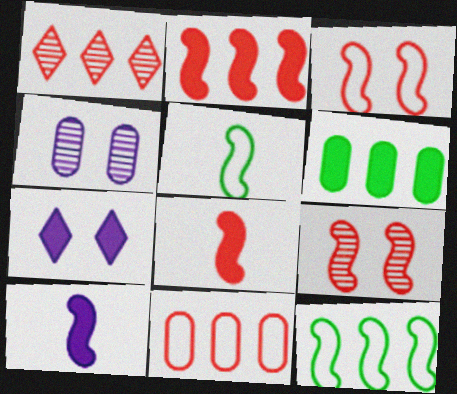[[1, 2, 11], 
[6, 7, 8], 
[9, 10, 12]]